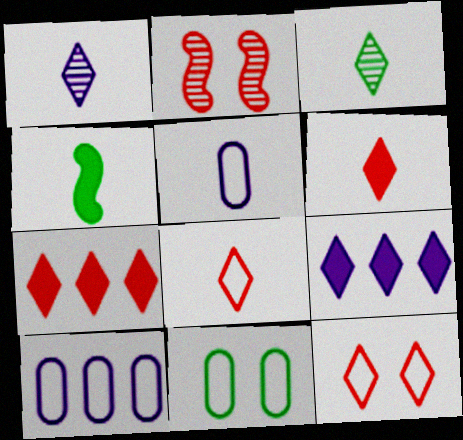[[3, 9, 12]]